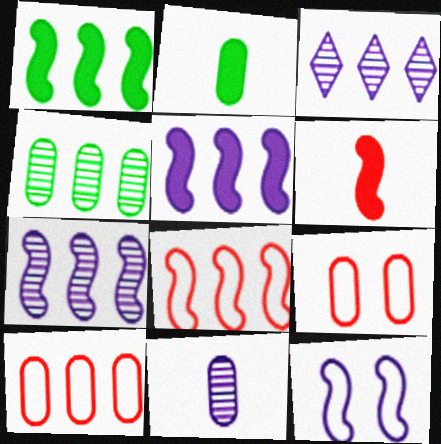[[1, 3, 10], 
[1, 7, 8]]